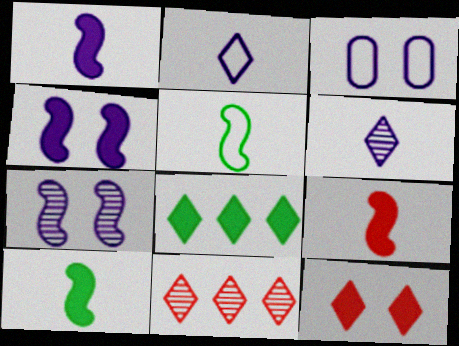[[1, 9, 10], 
[3, 10, 11]]